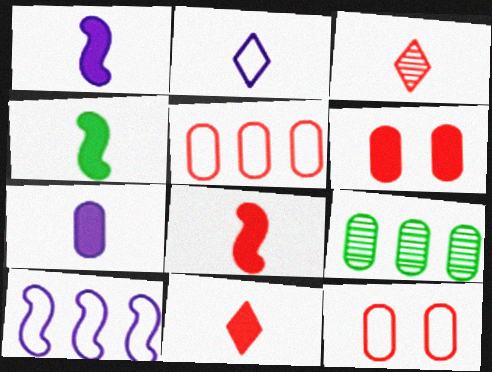[[1, 4, 8], 
[4, 7, 11], 
[7, 9, 12]]